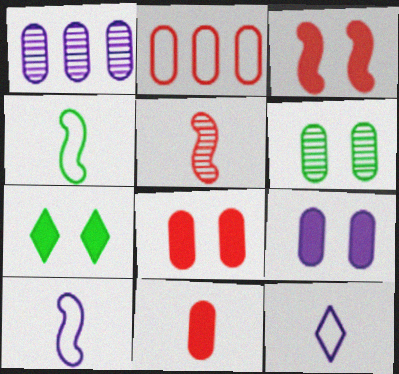[[3, 7, 9]]